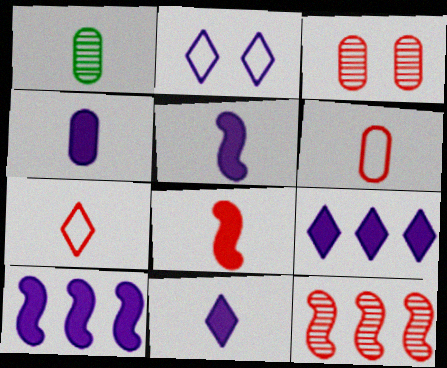[[1, 4, 6], 
[1, 5, 7], 
[4, 5, 11]]